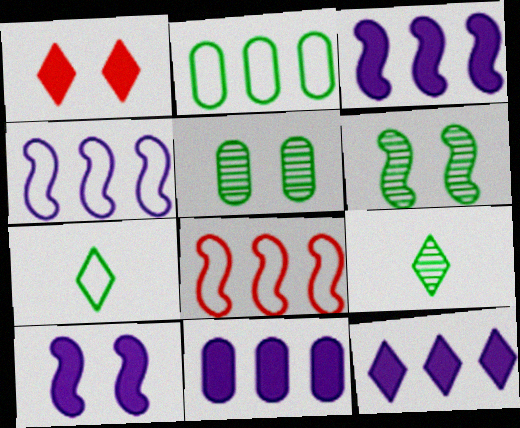[[3, 11, 12]]